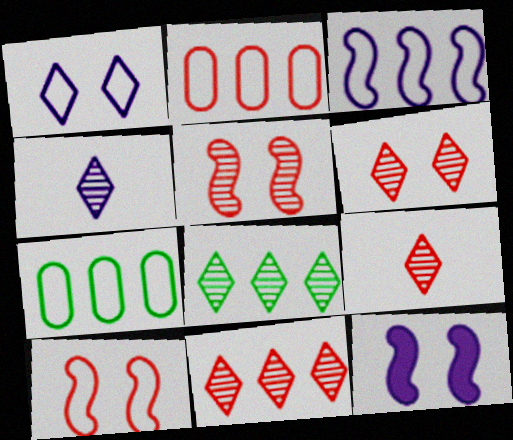[[4, 6, 8], 
[6, 9, 11], 
[7, 9, 12]]